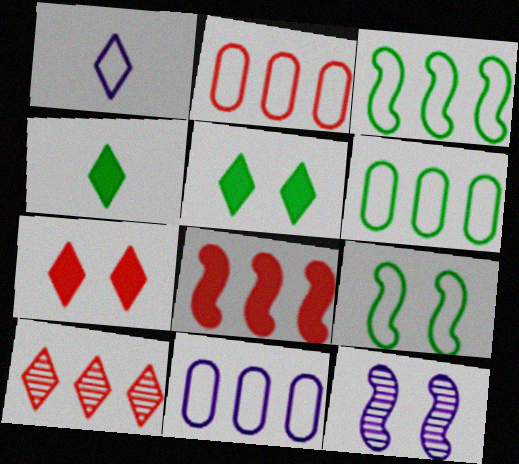[[1, 2, 9], 
[1, 5, 10], 
[2, 4, 12], 
[2, 6, 11], 
[2, 8, 10]]